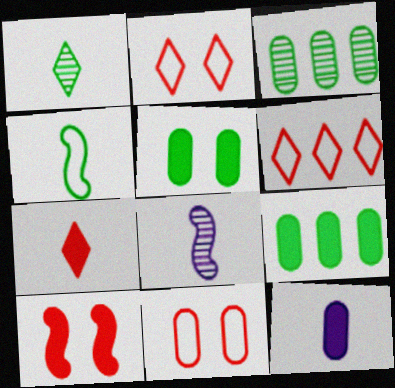[[2, 8, 9], 
[3, 11, 12], 
[5, 6, 8]]